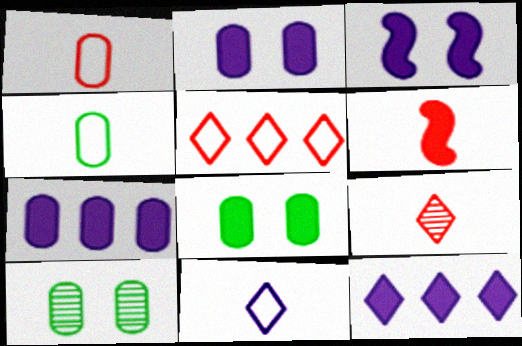[[1, 6, 9], 
[1, 7, 10], 
[6, 8, 12]]